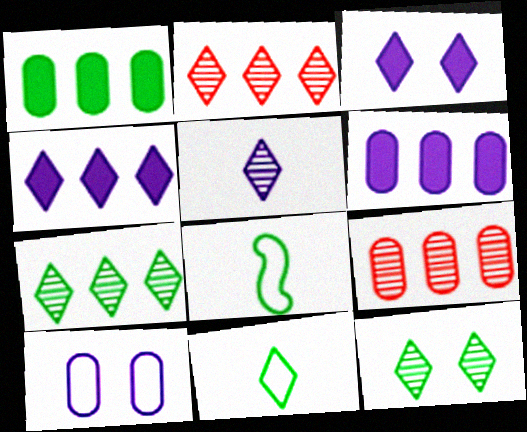[[1, 8, 12], 
[2, 3, 11], 
[2, 5, 12], 
[3, 8, 9]]